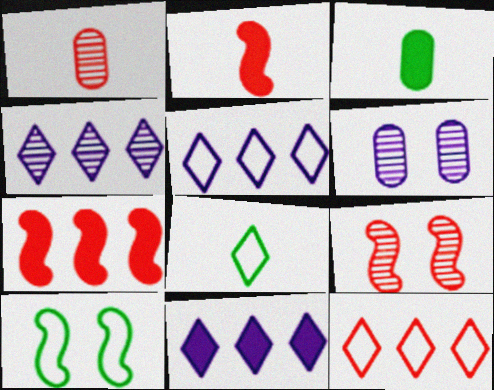[[1, 10, 11], 
[3, 5, 9], 
[4, 5, 11], 
[6, 7, 8]]